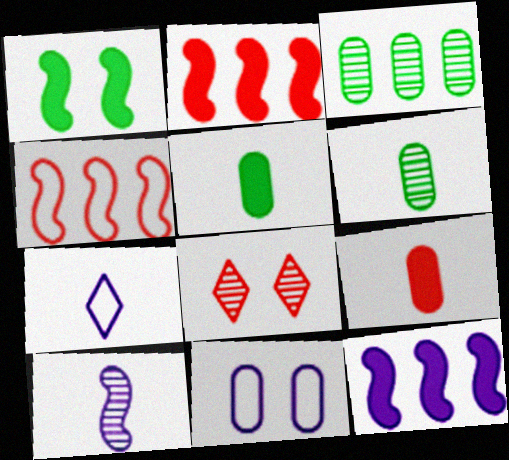[[1, 4, 10], 
[1, 8, 11], 
[3, 8, 10], 
[3, 9, 11], 
[4, 8, 9]]